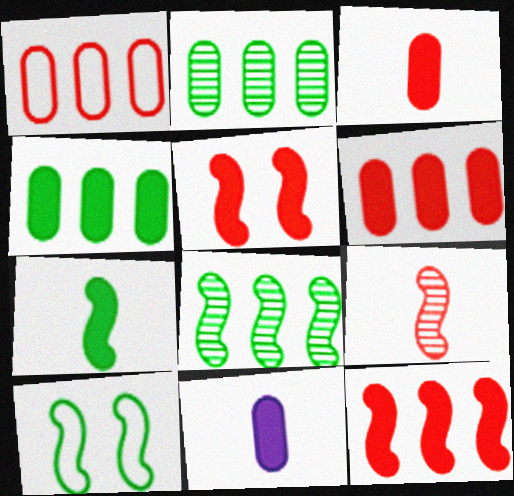[[7, 8, 10]]